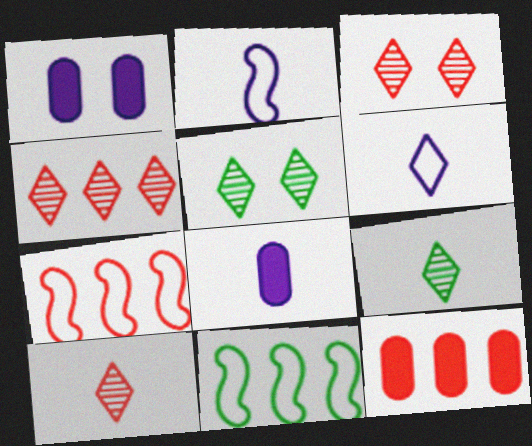[[1, 7, 9], 
[1, 10, 11], 
[2, 5, 12], 
[3, 4, 10], 
[3, 8, 11], 
[4, 7, 12], 
[5, 7, 8]]